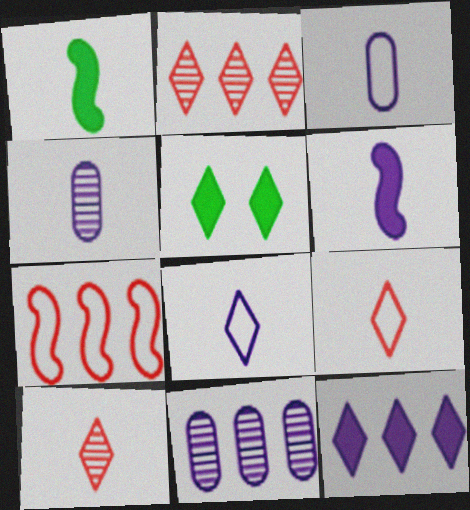[[1, 3, 10], 
[1, 4, 9], 
[2, 5, 8], 
[4, 5, 7], 
[4, 6, 8]]